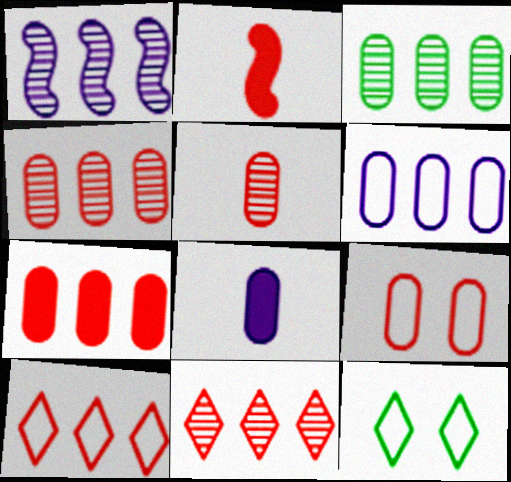[[1, 3, 11], 
[2, 9, 11], 
[3, 6, 7], 
[3, 8, 9], 
[5, 7, 9]]